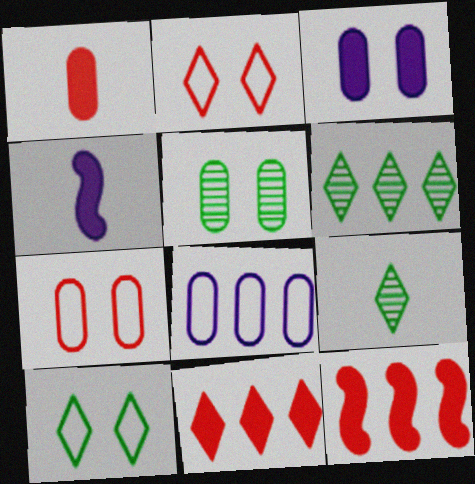[[1, 5, 8], 
[3, 5, 7], 
[4, 6, 7], 
[6, 8, 12]]